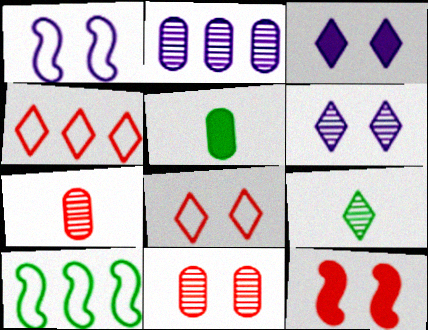[[3, 4, 9], 
[3, 7, 10], 
[4, 7, 12], 
[8, 11, 12]]